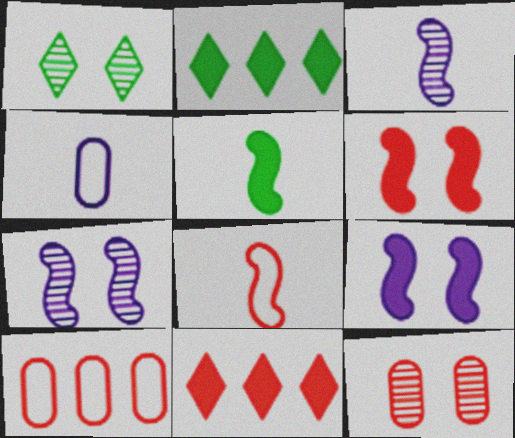[[1, 7, 12], 
[3, 5, 8], 
[8, 11, 12]]